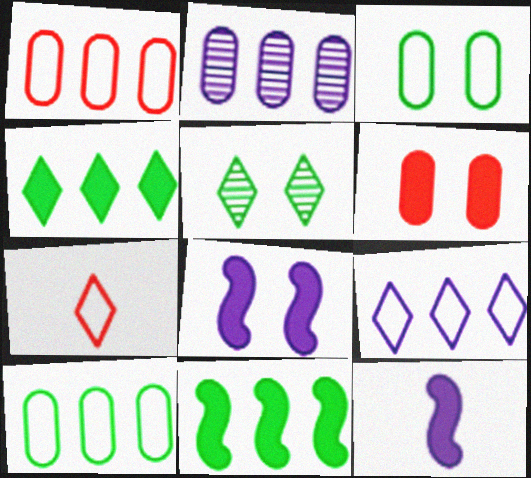[[1, 5, 12], 
[4, 6, 12]]